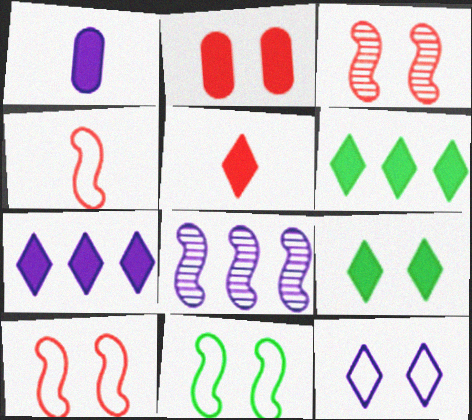[[1, 8, 12], 
[5, 7, 9]]